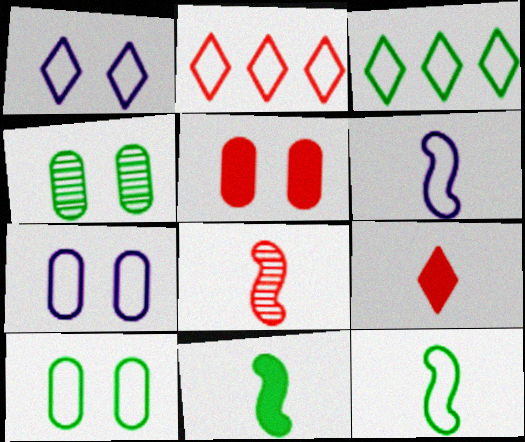[[2, 5, 8], 
[2, 6, 10], 
[2, 7, 12], 
[3, 4, 11], 
[3, 10, 12], 
[4, 5, 7], 
[6, 8, 11]]